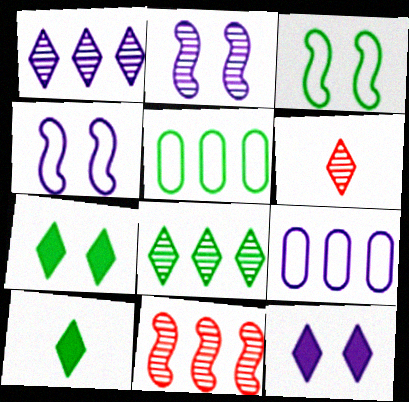[]